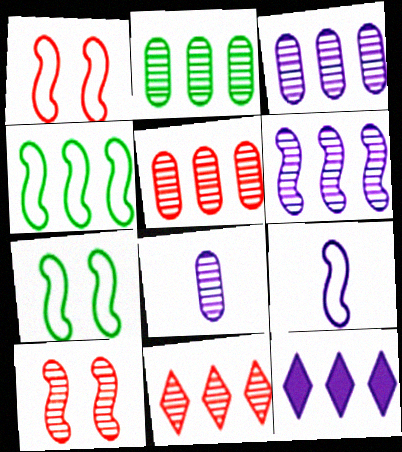[[1, 4, 9], 
[2, 3, 5], 
[2, 6, 11], 
[4, 5, 12]]